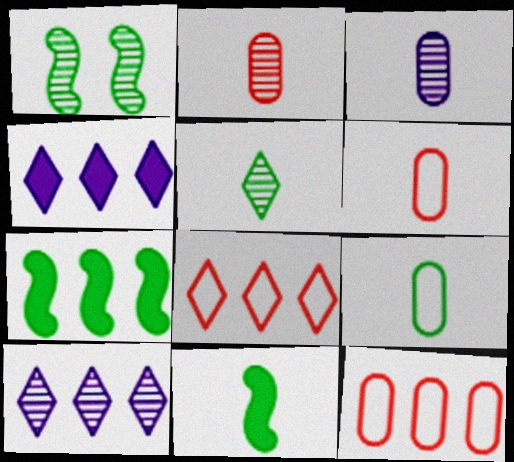[[1, 2, 10], 
[1, 4, 6], 
[5, 9, 11], 
[7, 10, 12]]